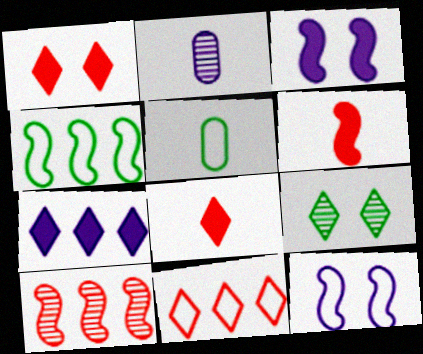[[1, 2, 4], 
[2, 7, 12], 
[2, 9, 10], 
[5, 11, 12]]